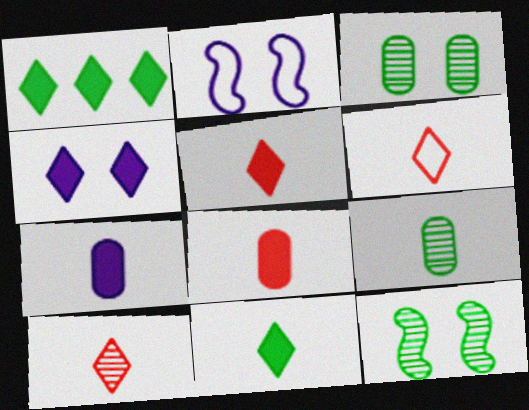[[1, 4, 5], 
[5, 6, 10]]